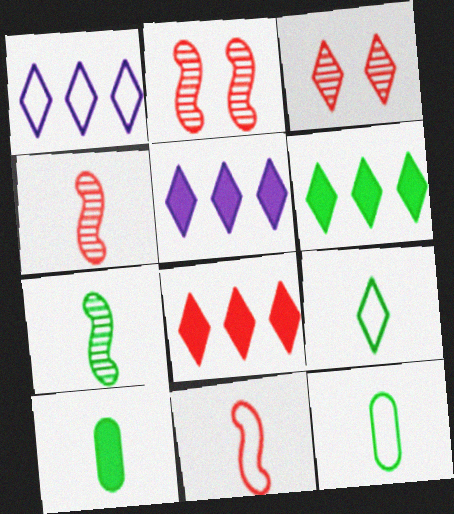[[1, 2, 10], 
[2, 5, 12], 
[3, 5, 9], 
[5, 6, 8], 
[7, 9, 10]]